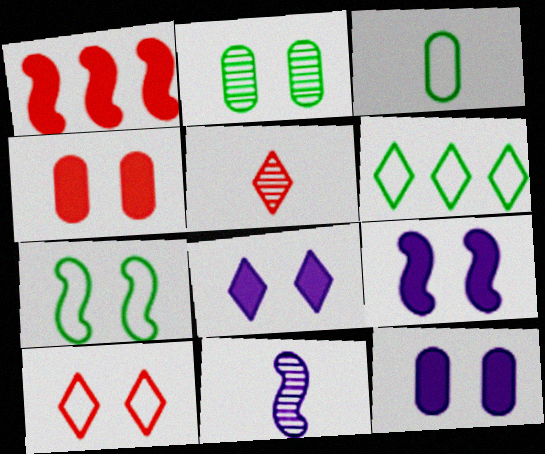[[1, 7, 11], 
[2, 9, 10], 
[3, 6, 7], 
[4, 6, 11], 
[5, 6, 8], 
[8, 9, 12]]